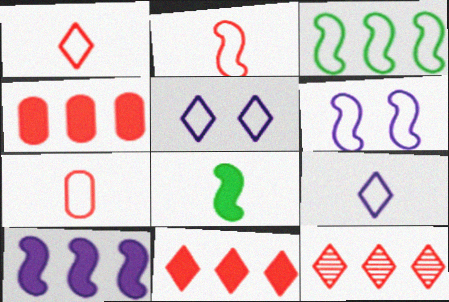[[1, 2, 7], 
[2, 3, 6], 
[3, 5, 7]]